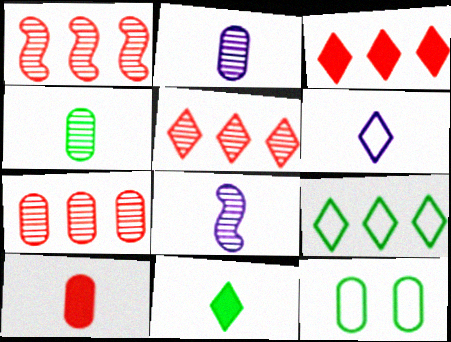[[1, 5, 7], 
[3, 8, 12]]